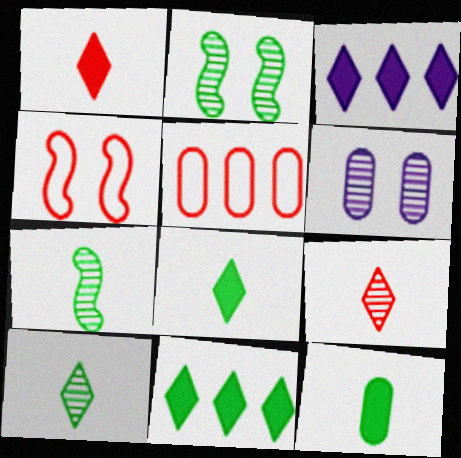[[5, 6, 12]]